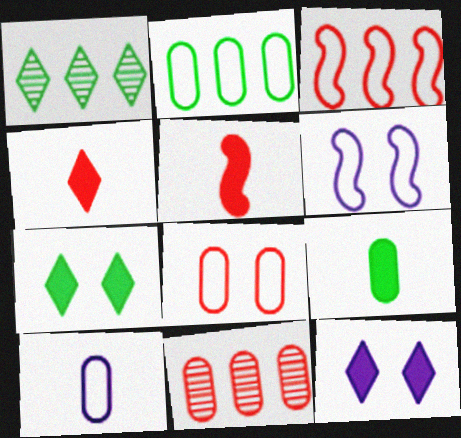[[2, 8, 10]]